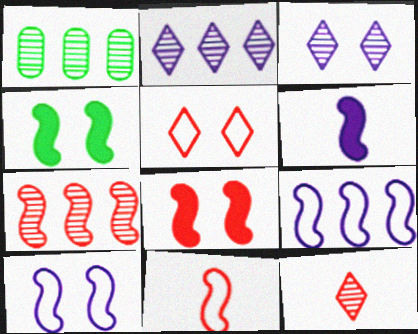[[1, 2, 7], 
[1, 5, 6], 
[7, 8, 11]]